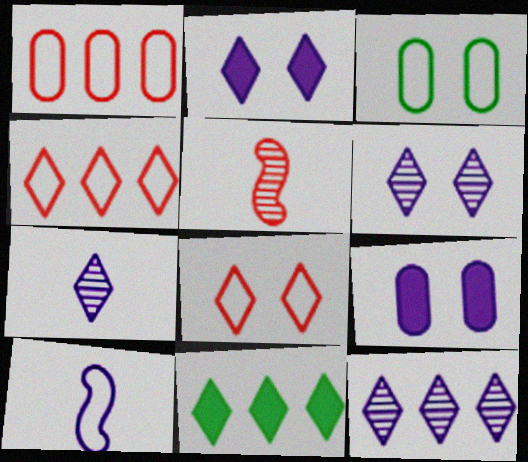[[3, 4, 10], 
[4, 11, 12], 
[6, 7, 12], 
[7, 8, 11], 
[9, 10, 12]]